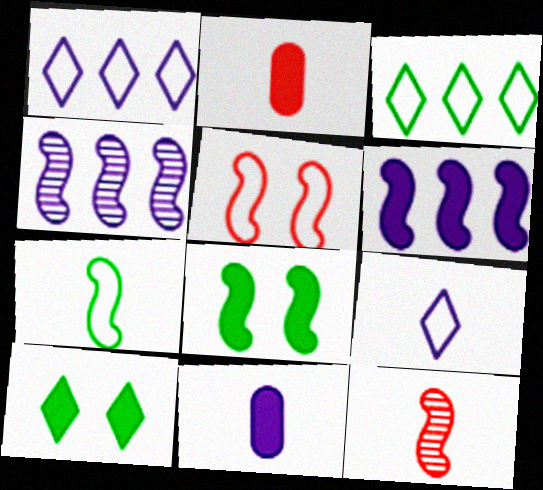[[2, 6, 10]]